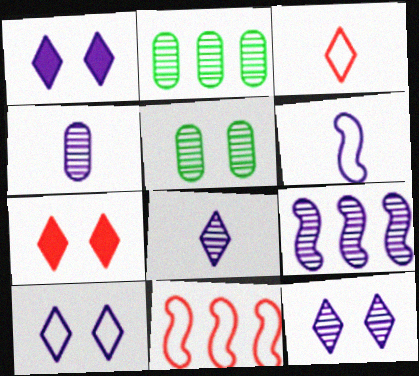[[1, 10, 12], 
[2, 6, 7], 
[4, 9, 12]]